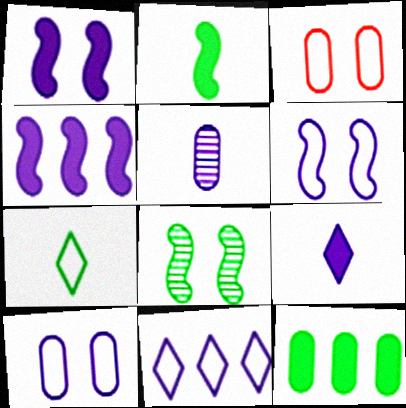[[1, 5, 11], 
[3, 5, 12], 
[7, 8, 12]]